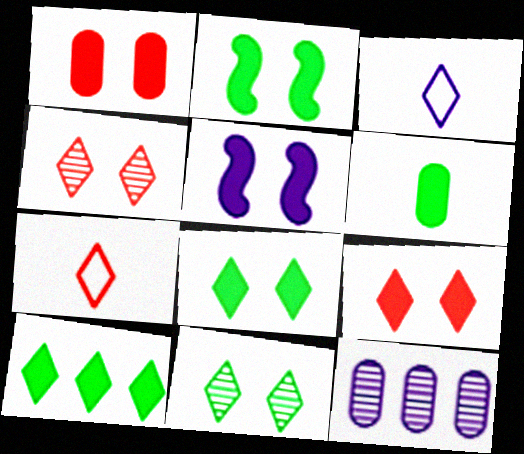[[1, 5, 8], 
[2, 6, 10], 
[2, 7, 12], 
[3, 4, 10], 
[3, 5, 12]]